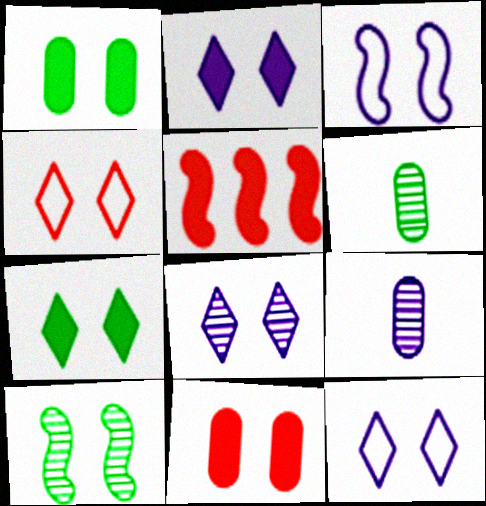[[2, 8, 12], 
[4, 7, 8], 
[5, 6, 12], 
[10, 11, 12]]